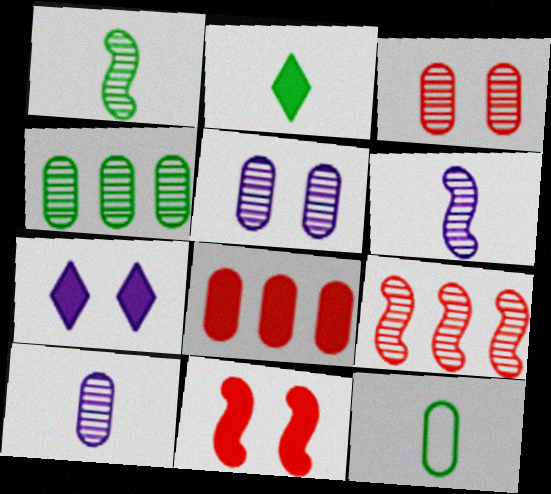[[1, 2, 12], 
[3, 4, 10], 
[5, 8, 12], 
[7, 9, 12]]